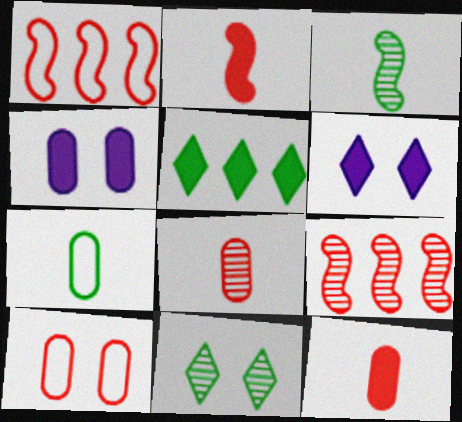[[2, 4, 5], 
[6, 7, 9]]